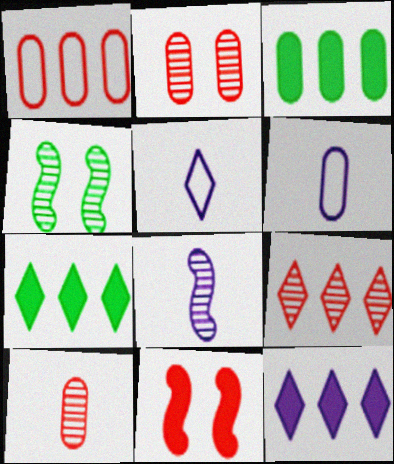[[2, 3, 6]]